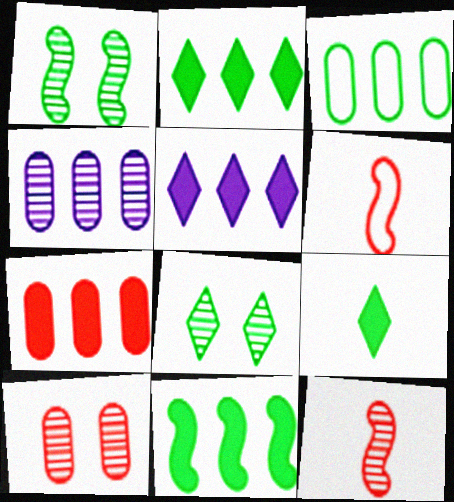[[1, 3, 9], 
[3, 4, 7], 
[4, 8, 12], 
[5, 7, 11]]